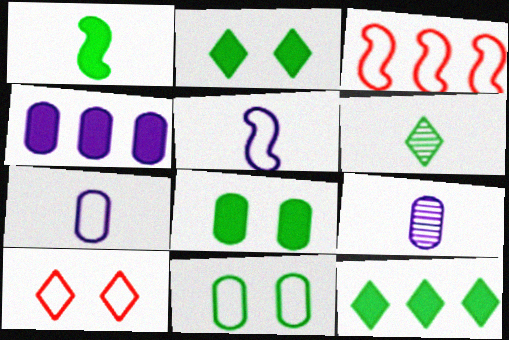[[1, 8, 12], 
[2, 3, 9]]